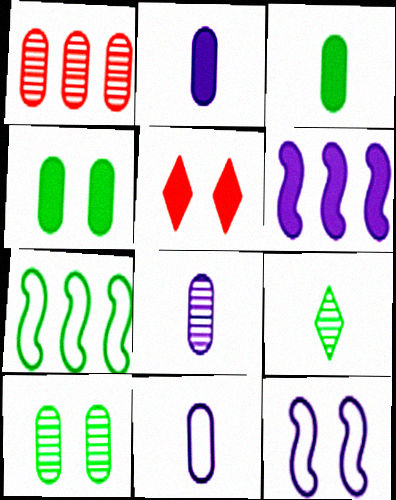[[1, 4, 11], 
[1, 8, 10], 
[2, 8, 11], 
[3, 5, 6], 
[4, 7, 9], 
[5, 7, 8], 
[5, 10, 12]]